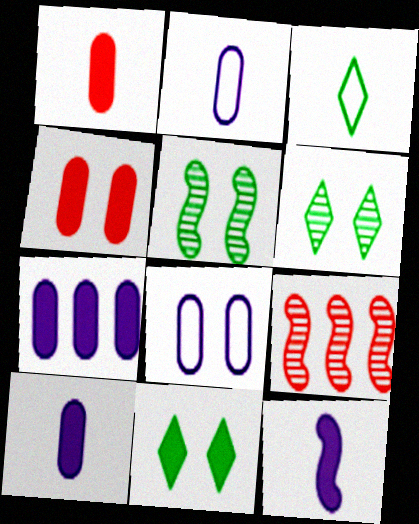[[2, 9, 11]]